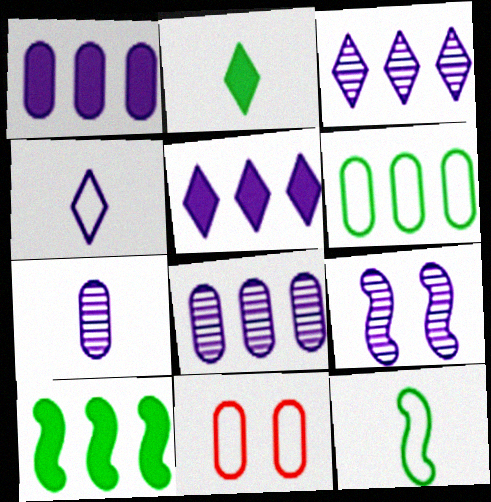[[1, 4, 9], 
[3, 7, 9]]